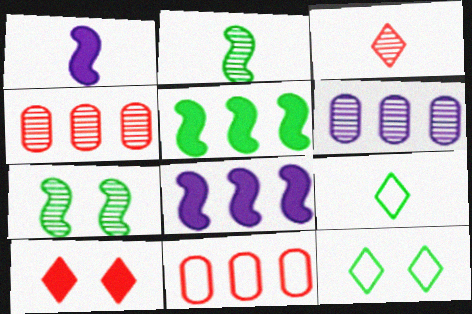[[1, 4, 12], 
[3, 6, 7]]